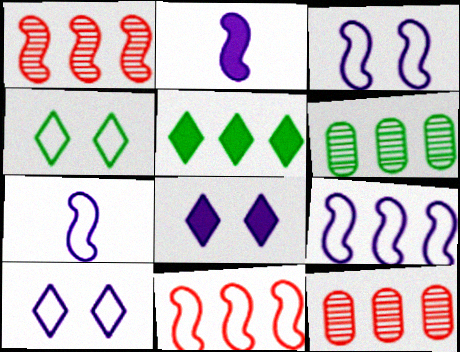[[2, 4, 12], 
[3, 7, 9], 
[5, 9, 12]]